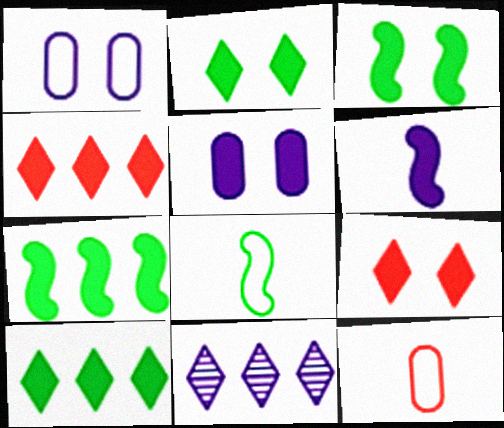[[1, 6, 11], 
[3, 5, 9], 
[3, 11, 12]]